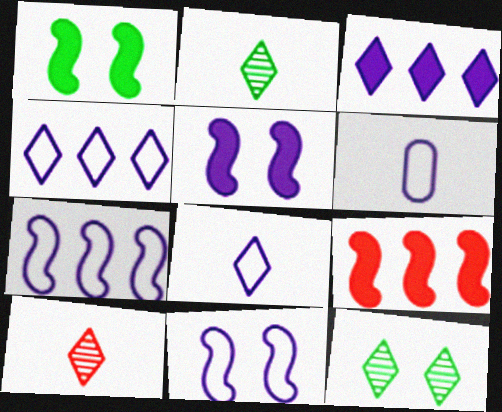[[4, 6, 11], 
[6, 9, 12]]